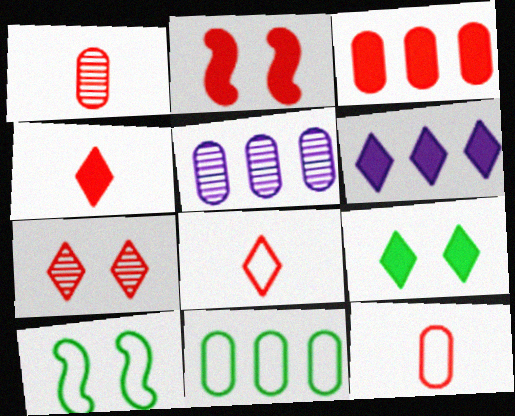[[1, 6, 10], 
[2, 3, 4], 
[3, 5, 11], 
[4, 5, 10], 
[4, 6, 9]]